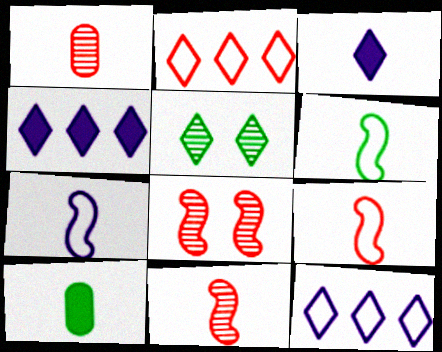[[1, 3, 6], 
[2, 3, 5], 
[6, 7, 9], 
[8, 10, 12]]